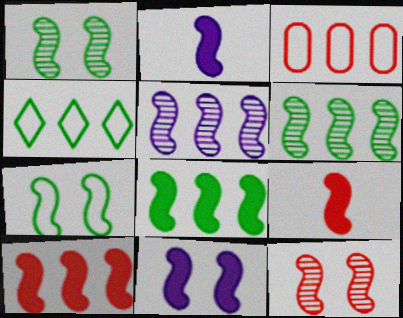[[5, 7, 9], 
[7, 11, 12], 
[8, 9, 11]]